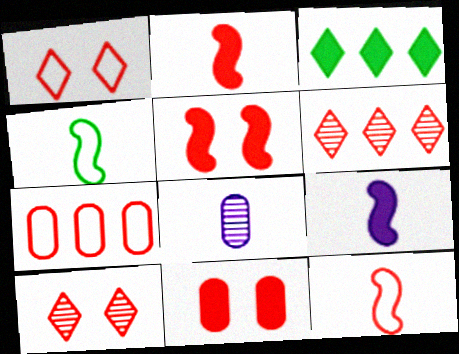[[1, 7, 12], 
[2, 7, 10], 
[3, 9, 11], 
[6, 11, 12]]